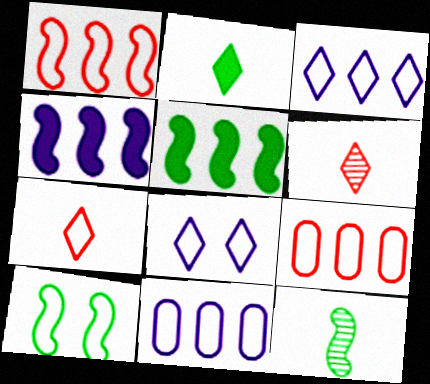[[5, 10, 12], 
[7, 10, 11]]